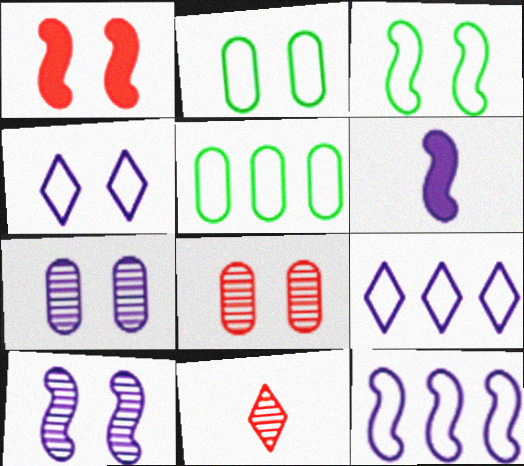[[1, 3, 10], 
[6, 7, 9], 
[6, 10, 12]]